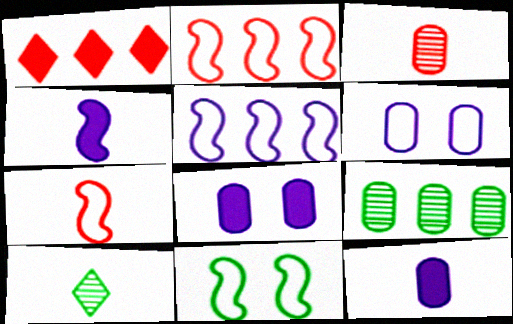[[1, 5, 9], 
[2, 8, 10], 
[5, 7, 11], 
[7, 10, 12]]